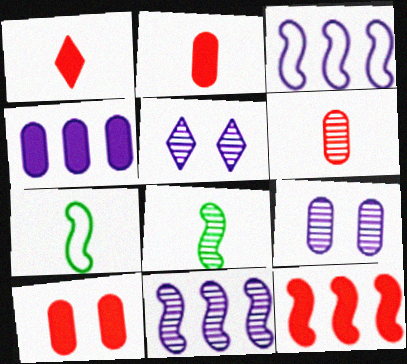[[1, 10, 12]]